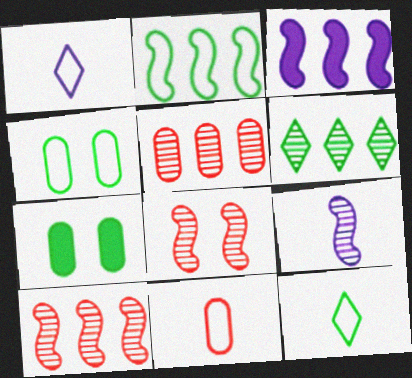[[1, 7, 10], 
[2, 3, 10], 
[2, 4, 12]]